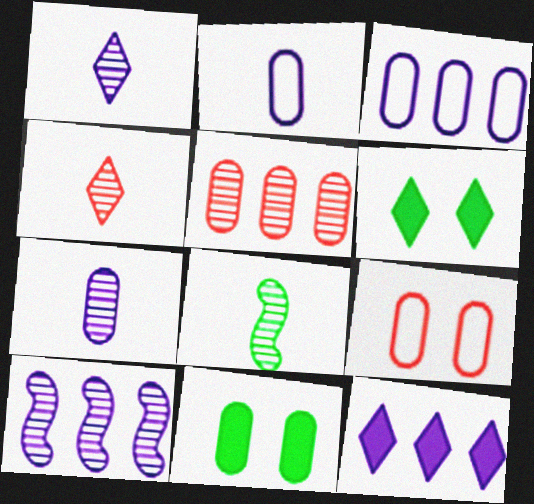[[2, 5, 11], 
[3, 10, 12], 
[4, 7, 8], 
[8, 9, 12]]